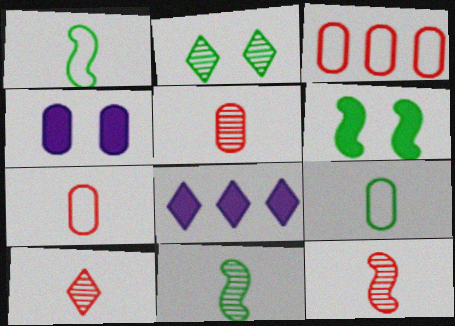[[5, 10, 12]]